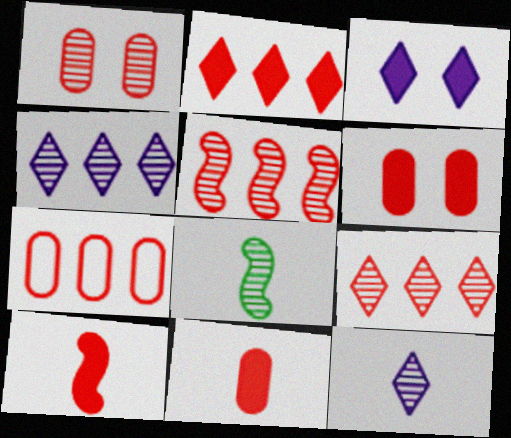[[1, 4, 8], 
[1, 7, 11], 
[2, 5, 7], 
[2, 6, 10], 
[3, 7, 8]]